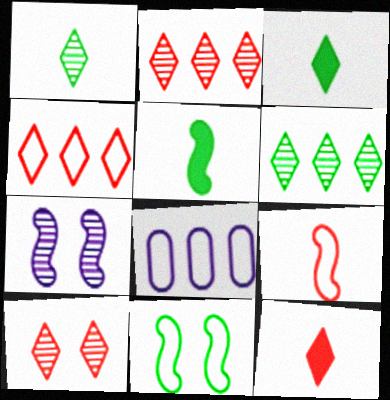[[4, 10, 12], 
[5, 8, 10]]